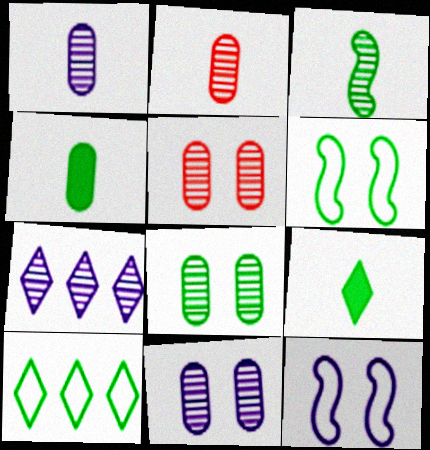[[3, 5, 7], 
[5, 8, 11]]